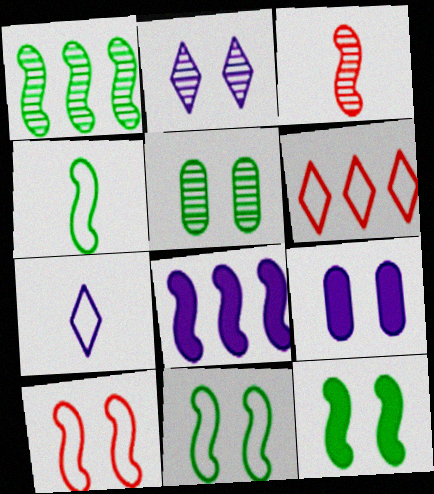[[1, 4, 12], 
[3, 8, 11]]